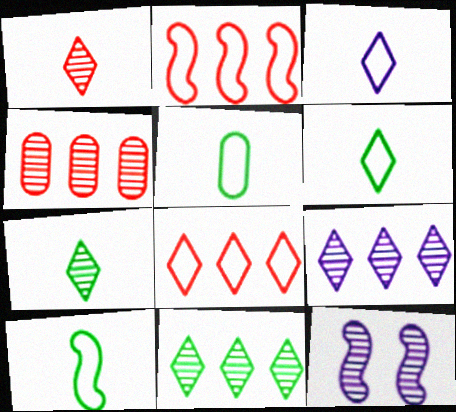[[4, 7, 12], 
[5, 6, 10]]